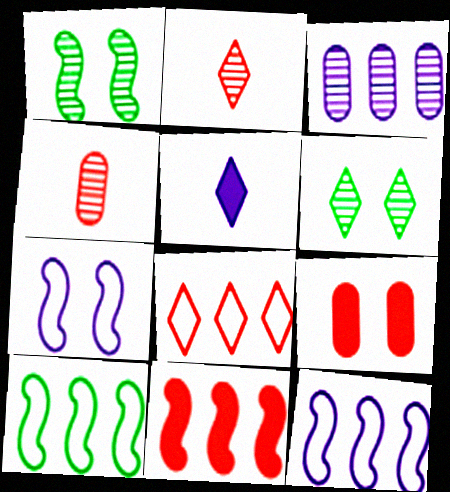[[1, 2, 3], 
[3, 5, 7], 
[5, 6, 8], 
[6, 7, 9]]